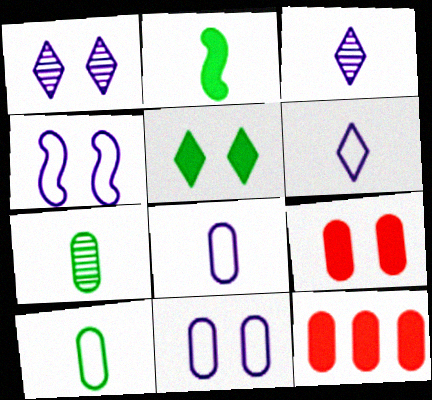[[7, 11, 12]]